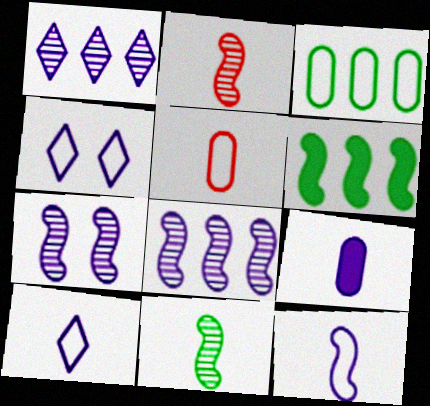[[4, 8, 9]]